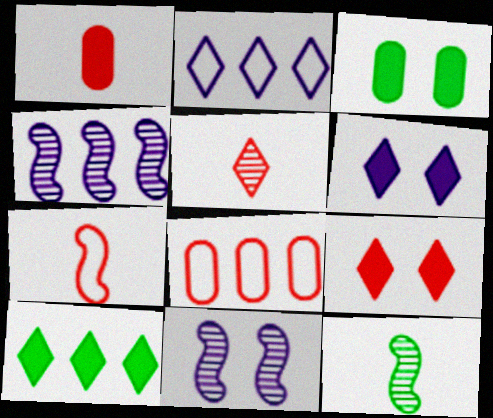[[1, 5, 7], 
[4, 8, 10], 
[6, 8, 12]]